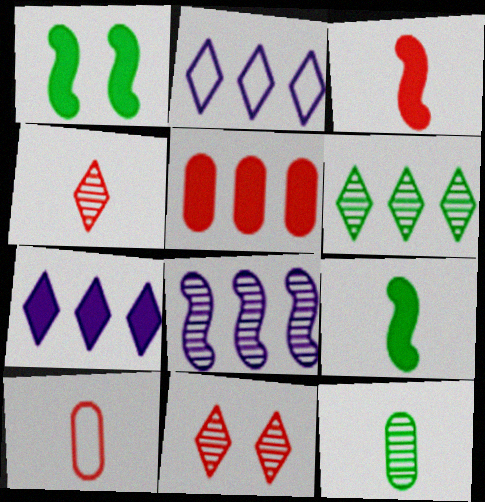[[3, 4, 10], 
[8, 11, 12]]